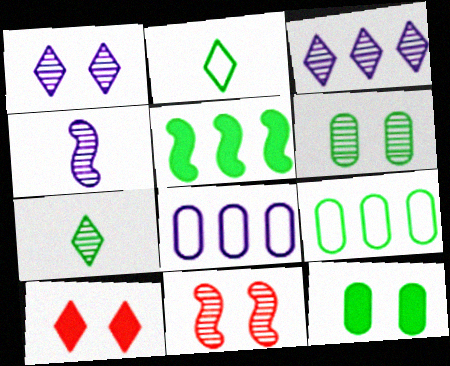[[1, 6, 11], 
[2, 3, 10], 
[2, 5, 6], 
[4, 9, 10]]